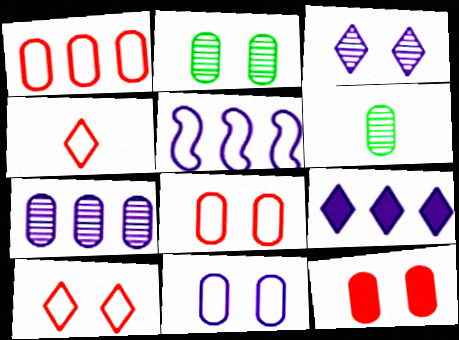[[2, 11, 12], 
[5, 7, 9]]